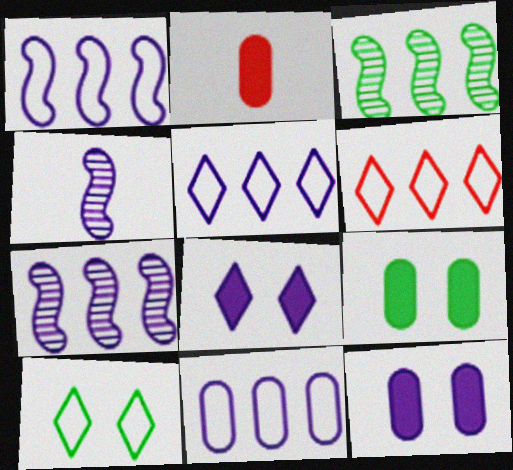[[1, 5, 11], 
[2, 7, 10], 
[4, 5, 12], 
[4, 6, 9], 
[4, 8, 11]]